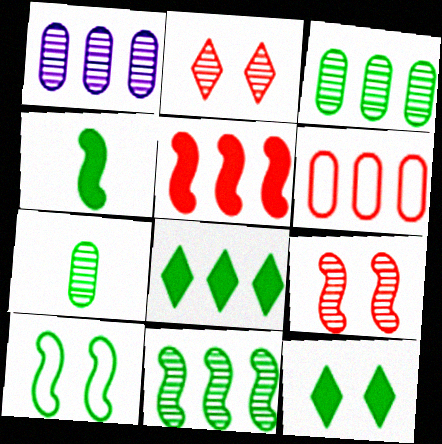[[4, 10, 11], 
[7, 8, 10]]